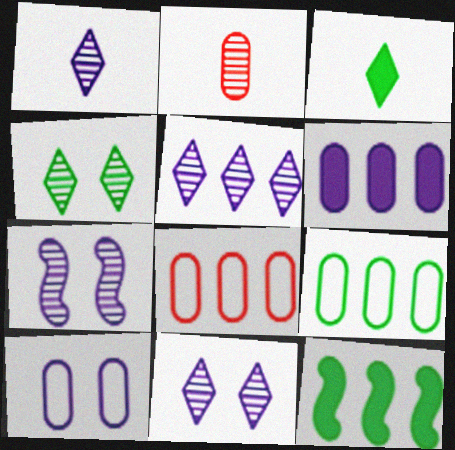[[1, 5, 11], 
[3, 7, 8], 
[5, 8, 12]]